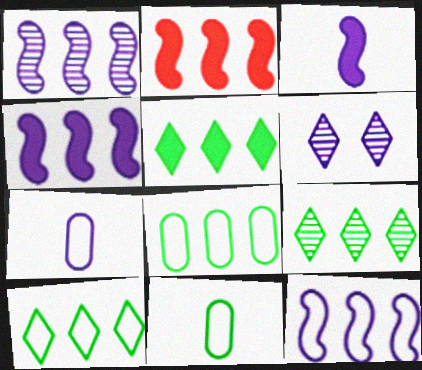[[1, 4, 12], 
[2, 6, 11], 
[4, 6, 7], 
[5, 9, 10]]